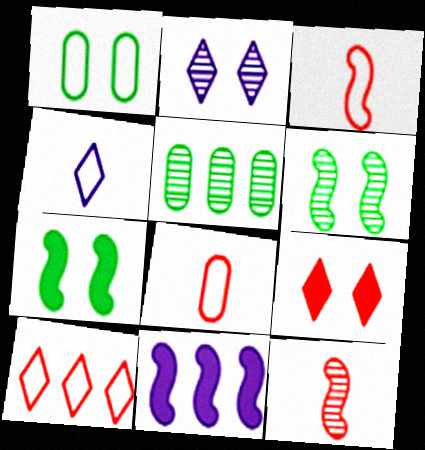[[2, 5, 12], 
[3, 6, 11], 
[5, 10, 11]]